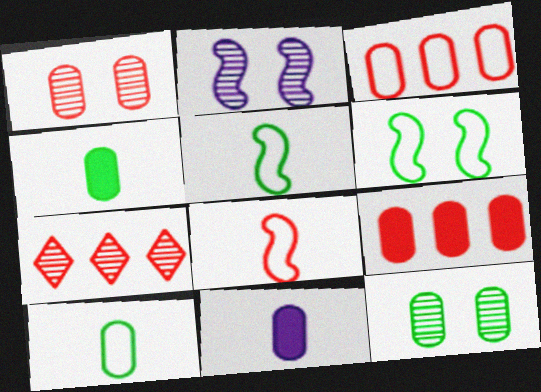[[3, 11, 12], 
[6, 7, 11]]